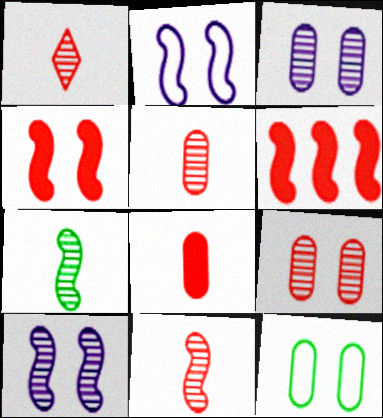[[1, 5, 11], 
[2, 6, 7]]